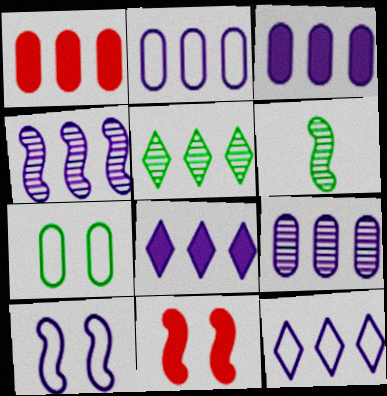[[2, 3, 9], 
[2, 4, 8], 
[3, 4, 12]]